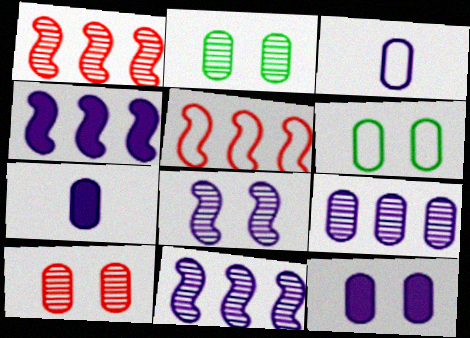[[3, 9, 12], 
[6, 10, 12]]